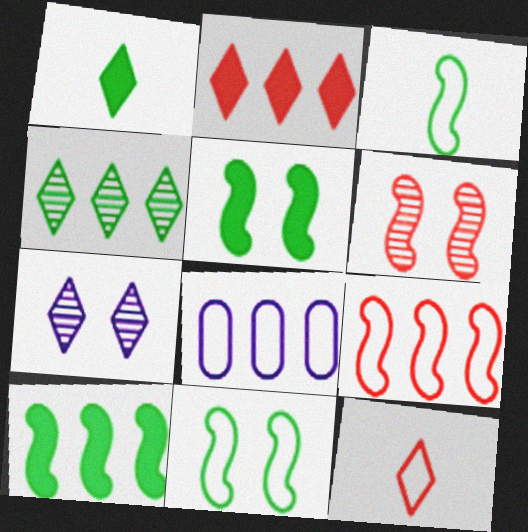[[1, 6, 8], 
[8, 11, 12]]